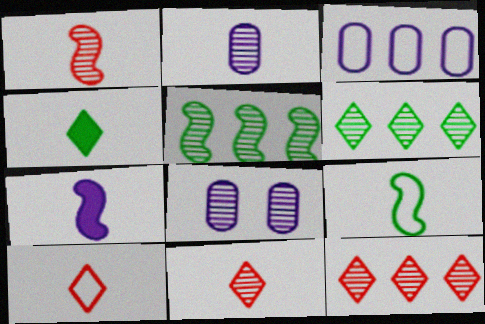[[1, 6, 8], 
[1, 7, 9], 
[5, 8, 11]]